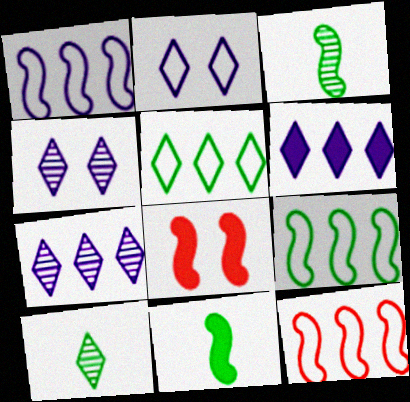[[1, 3, 8], 
[1, 9, 12]]